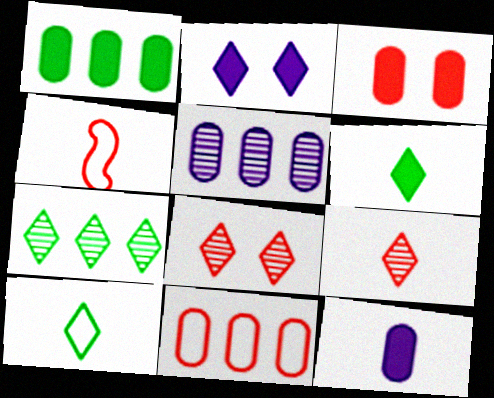[[1, 3, 12], 
[1, 5, 11]]